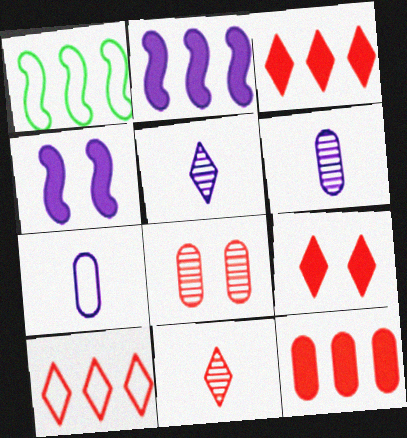[[1, 6, 9], 
[9, 10, 11]]